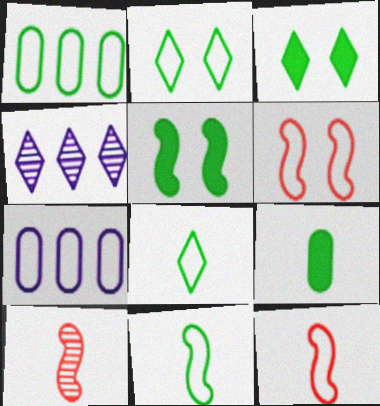[[1, 2, 11], 
[2, 7, 12], 
[3, 7, 10], 
[4, 6, 9], 
[6, 7, 8]]